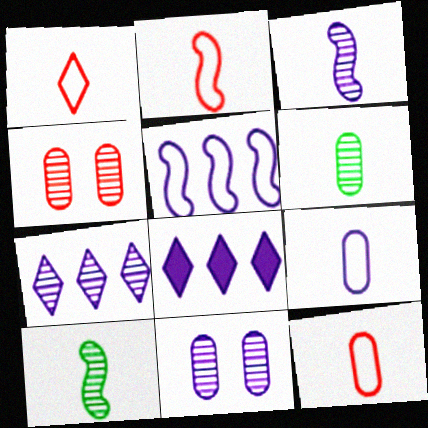[[1, 2, 12], 
[3, 7, 11], 
[4, 7, 10]]